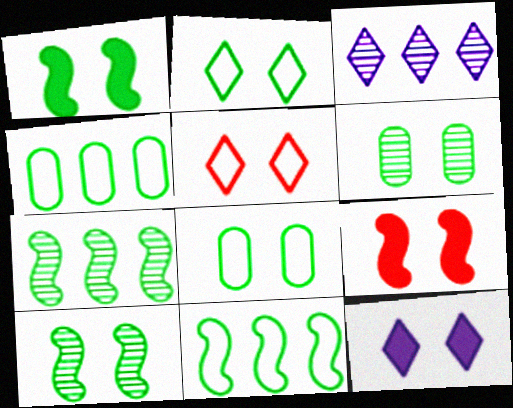[[1, 2, 6]]